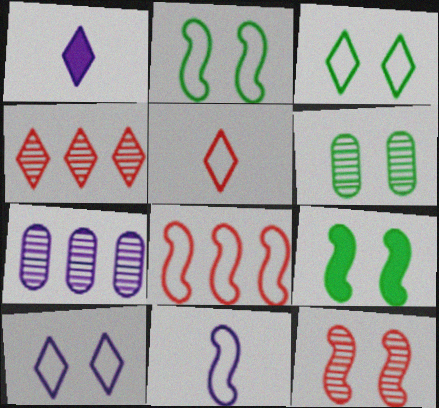[[1, 3, 4], 
[1, 6, 8], 
[2, 8, 11], 
[3, 6, 9], 
[5, 7, 9]]